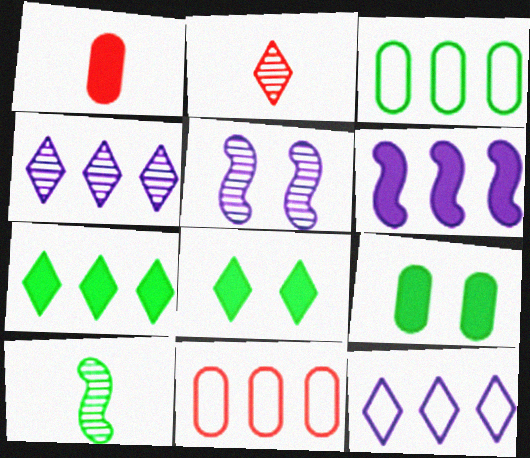[[1, 6, 8], 
[2, 8, 12], 
[3, 8, 10]]